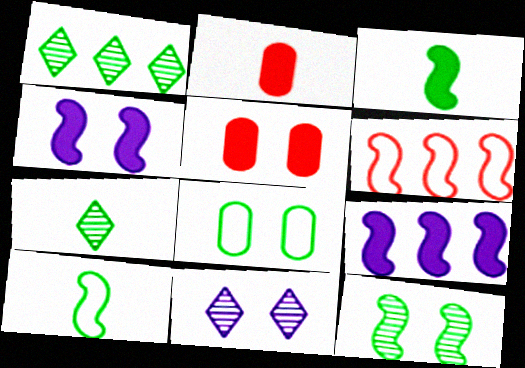[[1, 3, 8]]